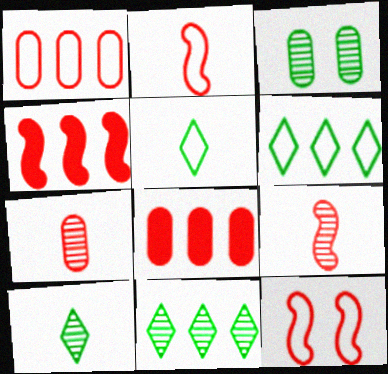[[4, 9, 12]]